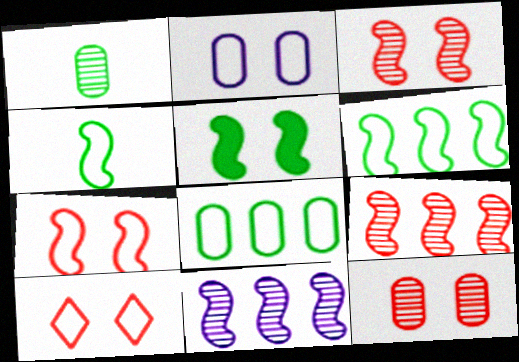[]